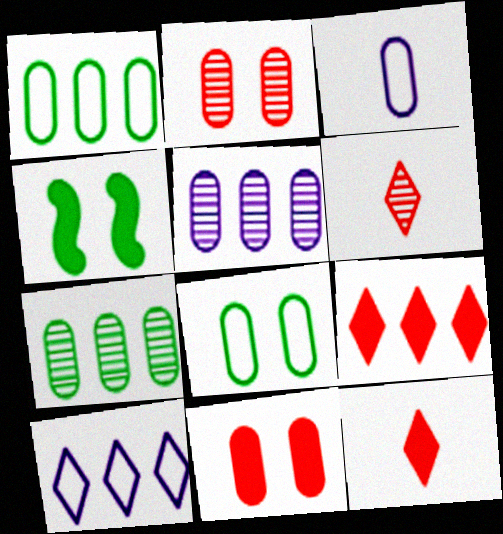[[3, 7, 11]]